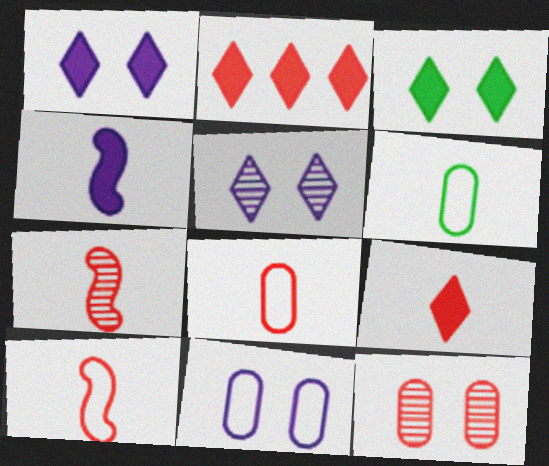[[2, 10, 12], 
[7, 8, 9]]